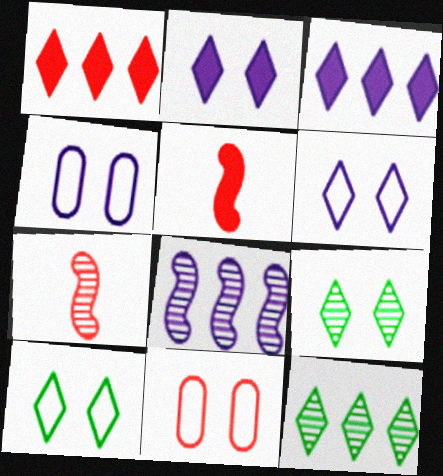[[1, 7, 11], 
[4, 5, 12]]